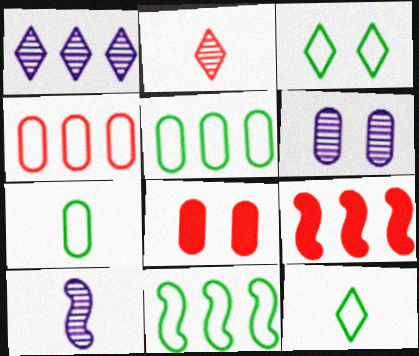[[1, 5, 9], 
[1, 6, 10], 
[3, 7, 11], 
[6, 9, 12]]